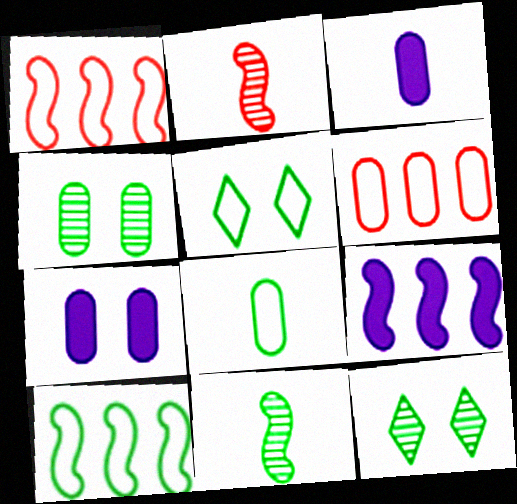[[1, 3, 12], 
[3, 4, 6], 
[5, 8, 10]]